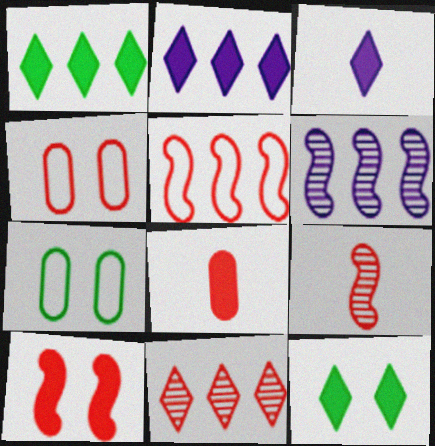[[2, 7, 9], 
[5, 9, 10]]